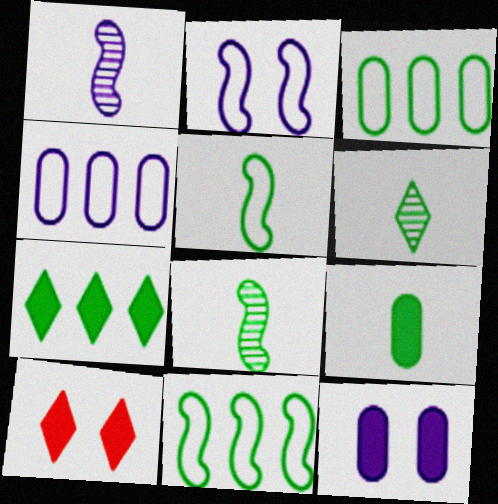[[1, 3, 10], 
[4, 8, 10], 
[5, 6, 9]]